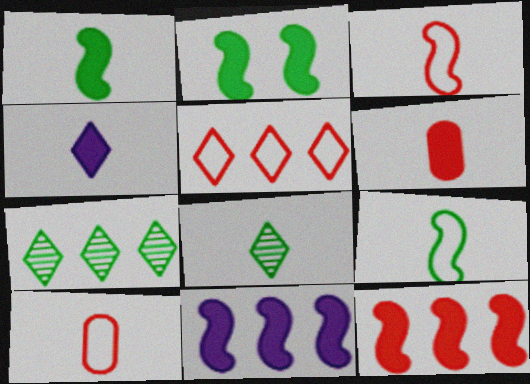[[1, 4, 6]]